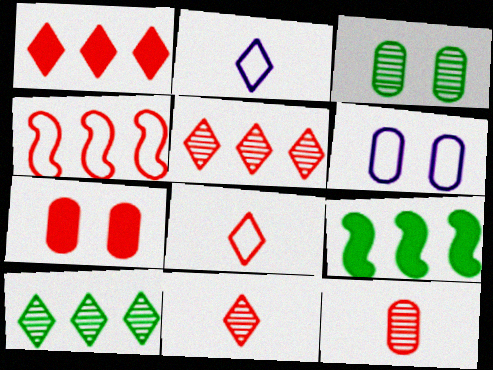[[3, 6, 7], 
[4, 7, 11], 
[6, 9, 11]]